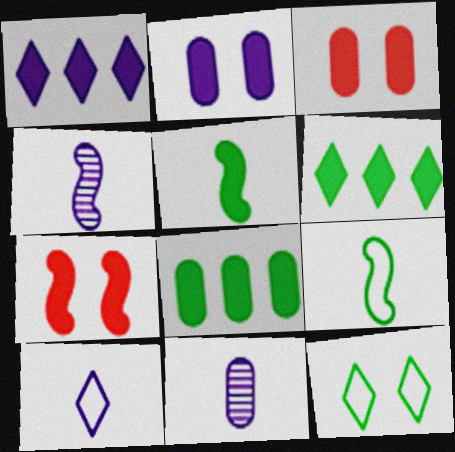[[1, 3, 5]]